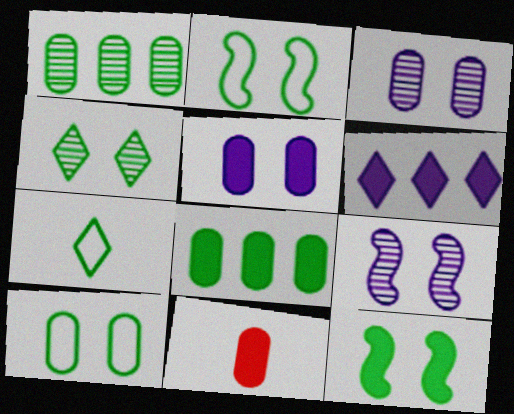[[1, 7, 12], 
[4, 10, 12], 
[5, 8, 11], 
[6, 11, 12]]